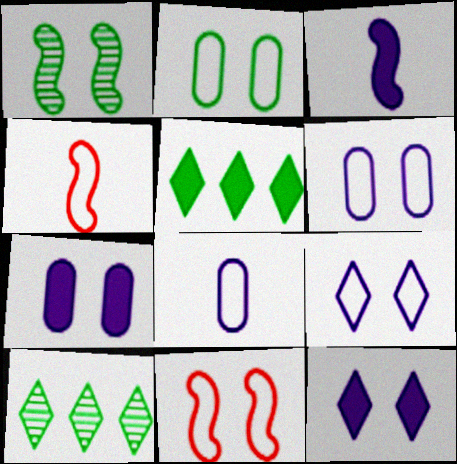[[2, 9, 11], 
[4, 7, 10]]